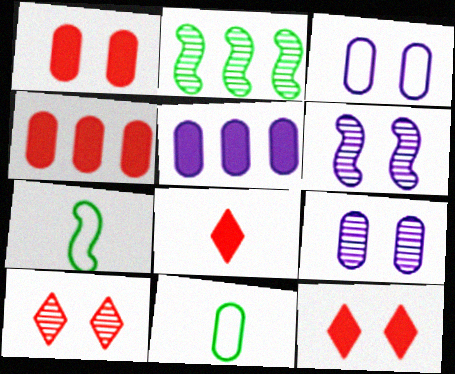[[2, 3, 8], 
[4, 9, 11], 
[5, 7, 10]]